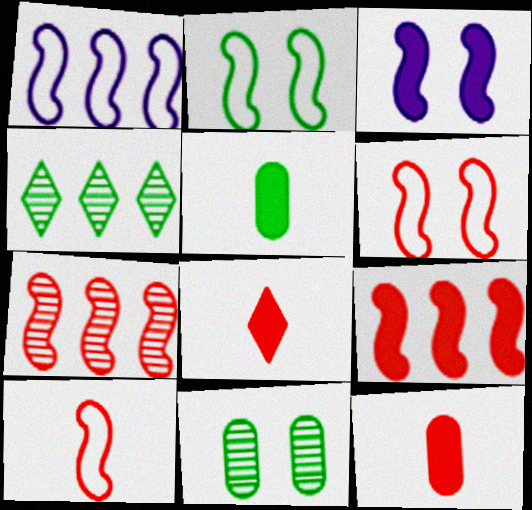[[1, 2, 10], 
[1, 8, 11], 
[2, 4, 5]]